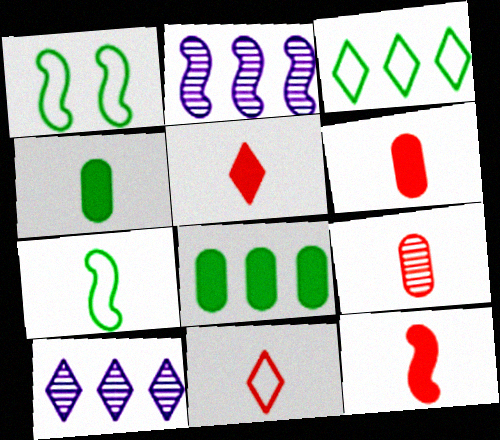[[1, 2, 12], 
[1, 6, 10], 
[5, 6, 12], 
[9, 11, 12]]